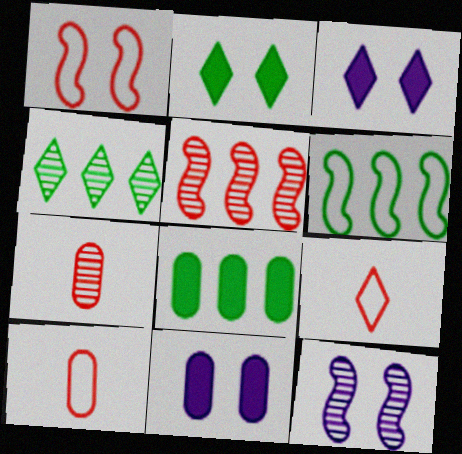[[3, 4, 9], 
[3, 6, 7], 
[4, 6, 8], 
[4, 7, 12], 
[8, 9, 12]]